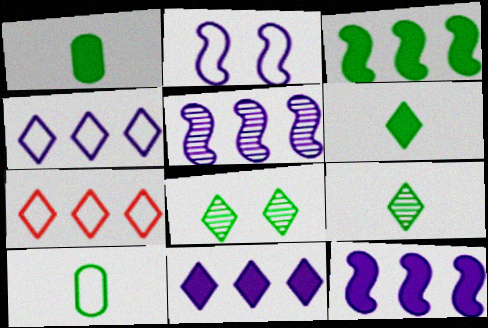[[2, 7, 10], 
[3, 8, 10]]